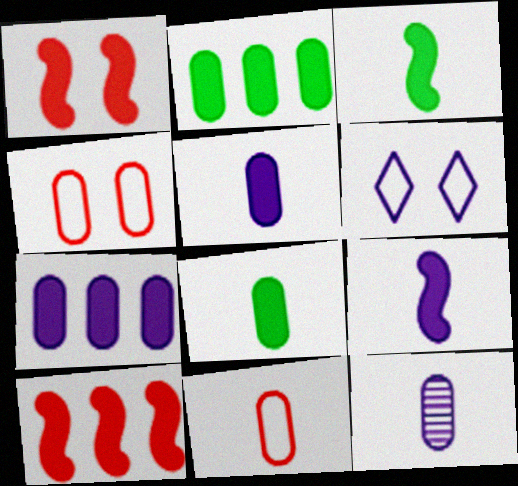[[2, 4, 12], 
[8, 11, 12]]